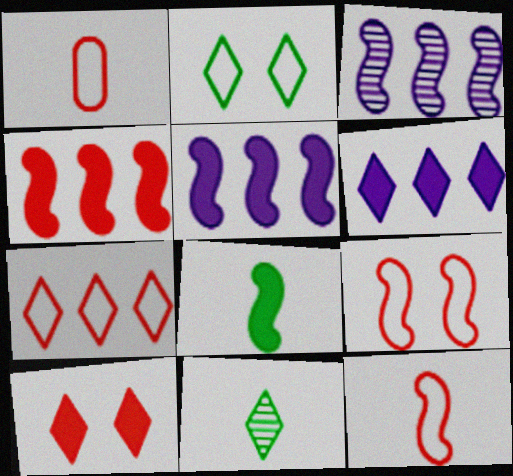[[1, 7, 9], 
[3, 8, 9]]